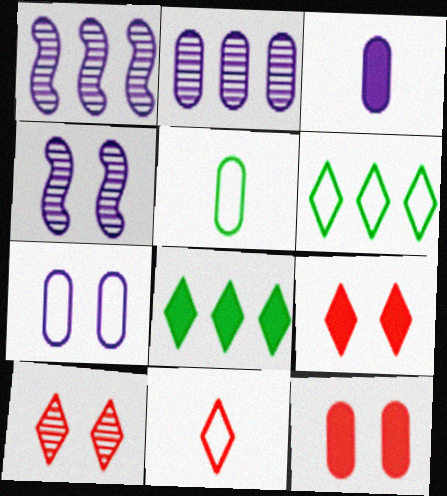[[1, 5, 9], 
[2, 3, 7], 
[2, 5, 12]]